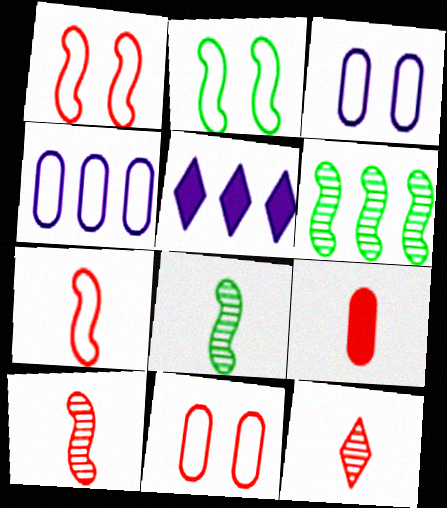[[5, 8, 11], 
[7, 9, 12]]